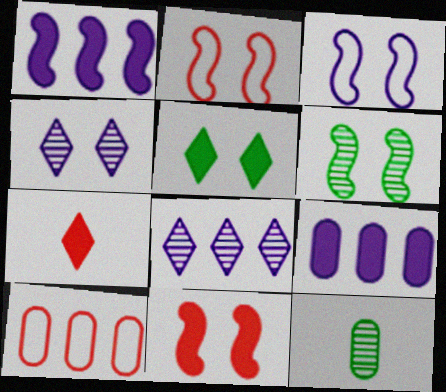[[3, 6, 11]]